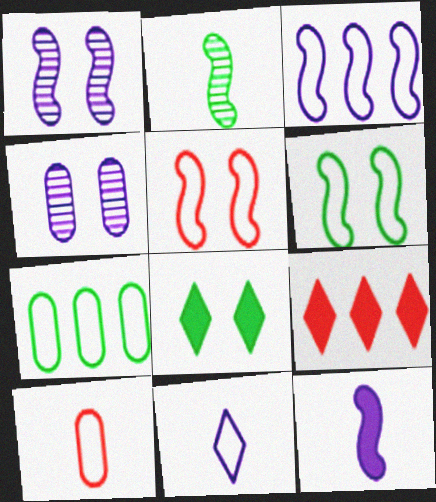[[1, 3, 12], 
[2, 7, 8], 
[4, 5, 8], 
[5, 7, 11]]